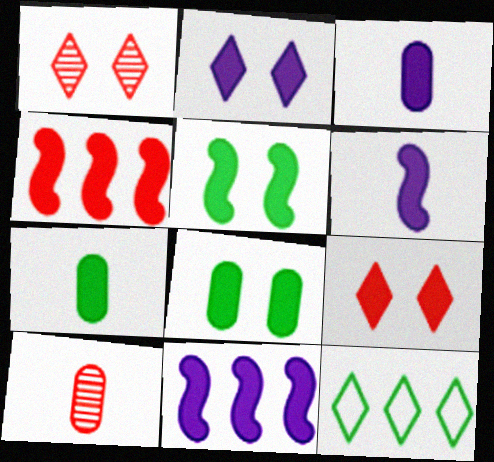[[2, 3, 11], 
[2, 4, 7], 
[4, 5, 6], 
[7, 9, 11]]